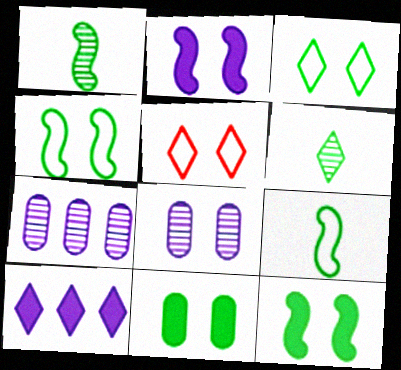[[5, 6, 10], 
[5, 8, 12]]